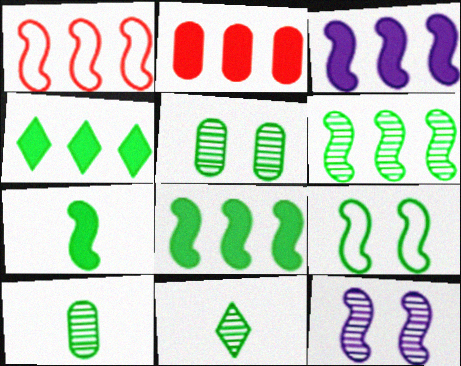[[1, 3, 6], 
[1, 7, 12], 
[2, 3, 4], 
[4, 9, 10], 
[5, 6, 11], 
[6, 7, 9]]